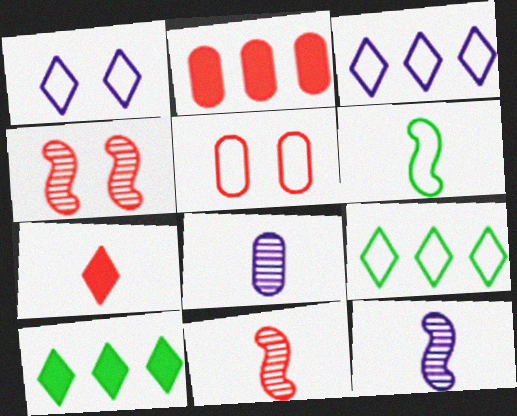[[3, 5, 6], 
[5, 10, 12], 
[6, 7, 8]]